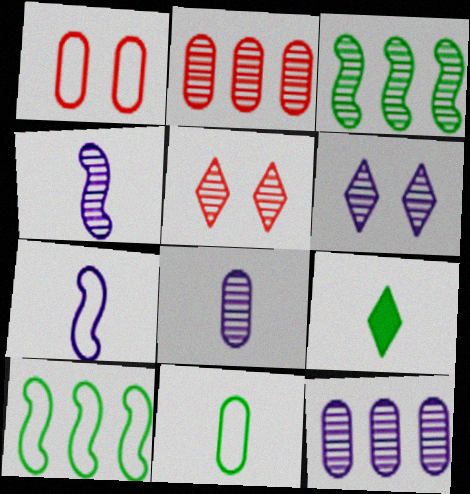[[3, 5, 8], 
[4, 6, 12]]